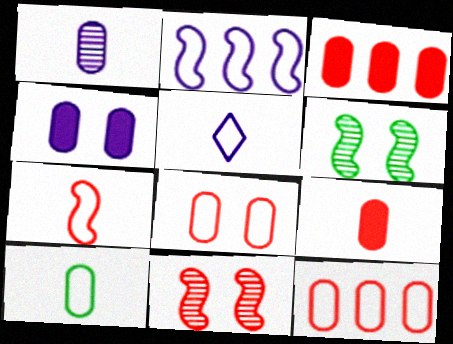[[1, 9, 10], 
[3, 5, 6], 
[5, 7, 10]]